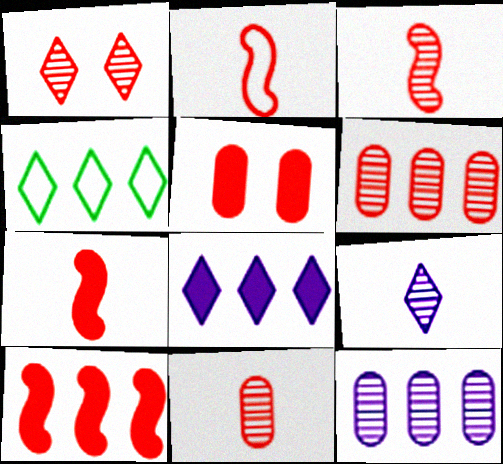[[1, 3, 6], 
[2, 3, 7], 
[4, 10, 12]]